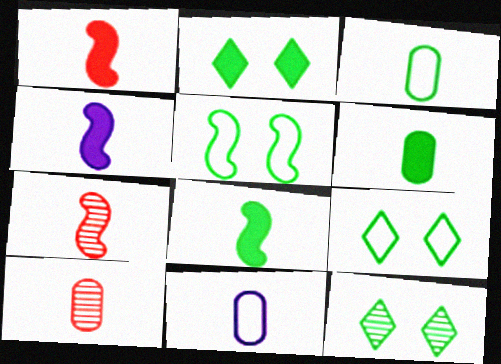[[1, 4, 8], 
[2, 9, 12], 
[6, 10, 11]]